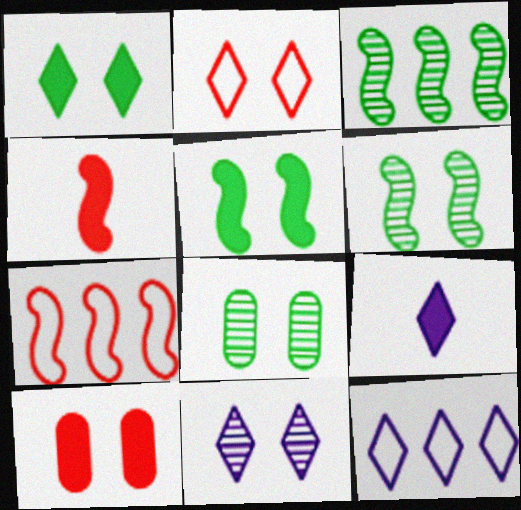[[1, 2, 11], 
[4, 8, 12], 
[7, 8, 9], 
[9, 11, 12]]